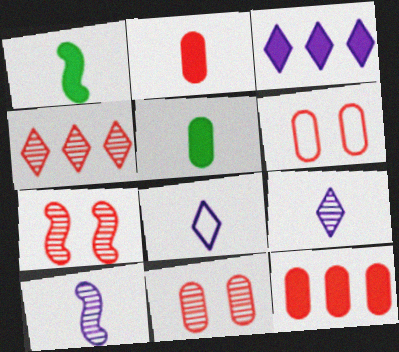[]